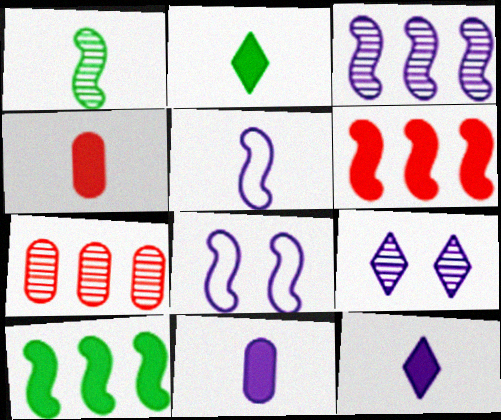[[1, 6, 8], 
[1, 7, 9], 
[2, 7, 8]]